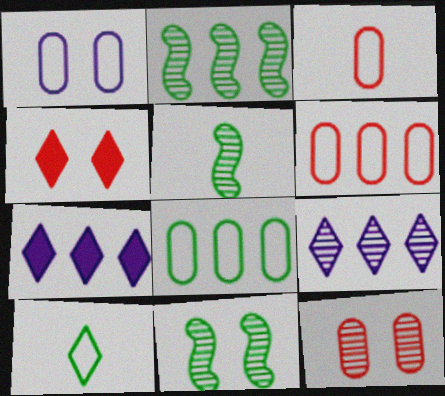[[1, 3, 8], 
[1, 4, 11], 
[2, 5, 11], 
[2, 6, 7], 
[3, 7, 11], 
[4, 9, 10], 
[5, 9, 12]]